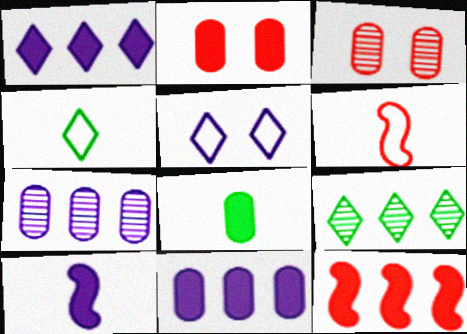[[2, 8, 11], 
[5, 7, 10]]